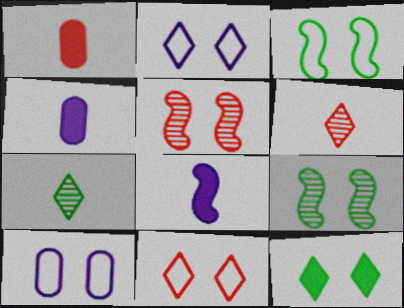[[3, 10, 11], 
[5, 10, 12]]